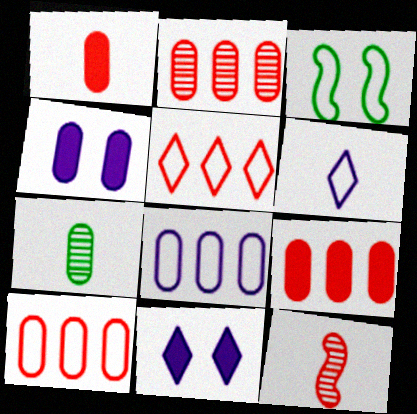[[2, 9, 10], 
[3, 6, 10], 
[4, 7, 10]]